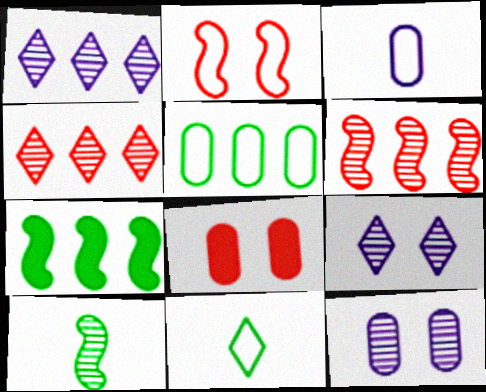[[4, 10, 12]]